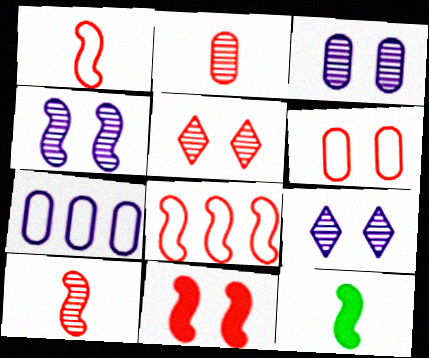[[3, 4, 9], 
[4, 8, 12], 
[5, 6, 11], 
[5, 7, 12], 
[8, 10, 11]]